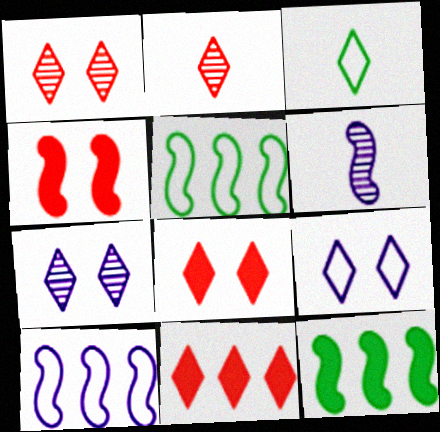[[3, 7, 11], 
[4, 5, 6]]